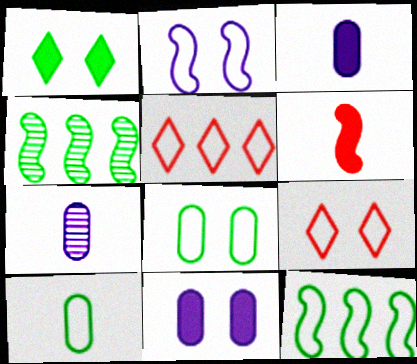[[1, 4, 10], 
[2, 4, 6], 
[2, 5, 10], 
[2, 8, 9], 
[3, 4, 9]]